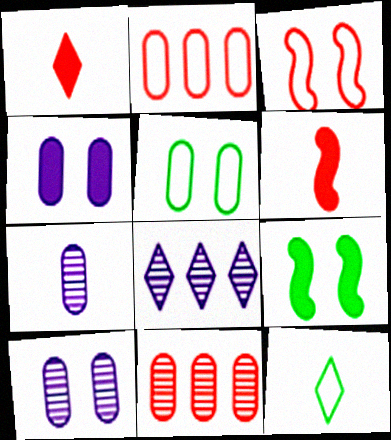[[1, 3, 11], 
[5, 6, 8], 
[6, 7, 12]]